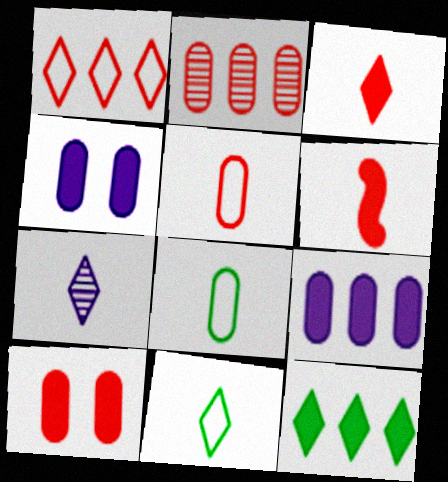[[2, 4, 8], 
[2, 5, 10], 
[3, 7, 11], 
[4, 6, 12], 
[6, 7, 8]]